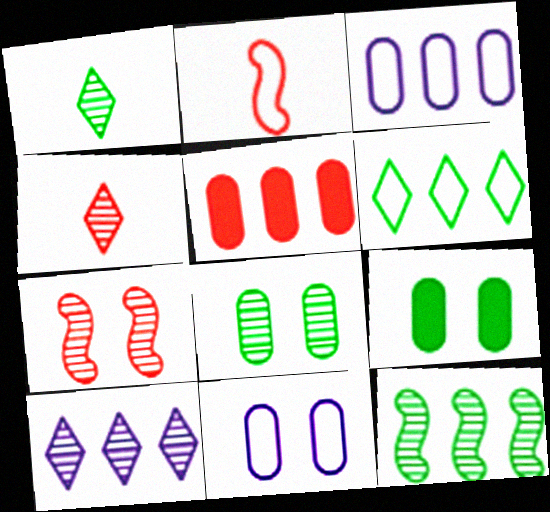[[1, 8, 12], 
[2, 6, 11], 
[2, 9, 10]]